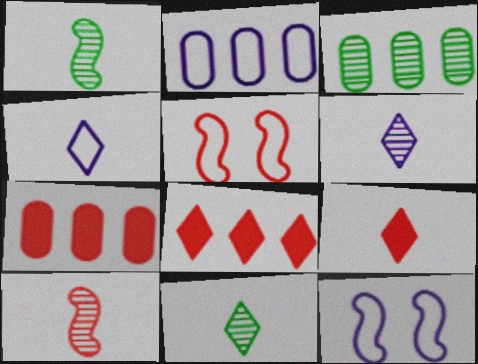[[2, 3, 7], 
[2, 4, 12], 
[3, 9, 12], 
[4, 9, 11], 
[7, 11, 12]]